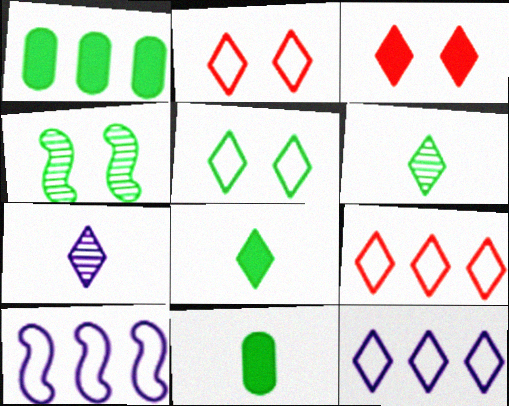[[3, 6, 12]]